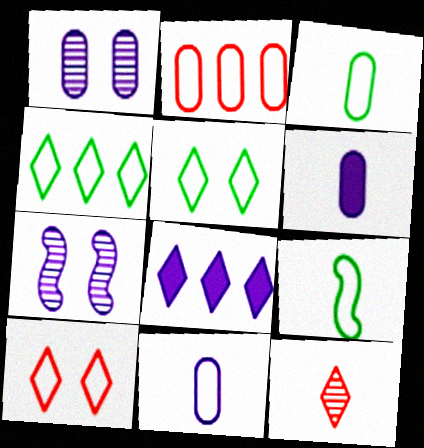[[5, 8, 12], 
[6, 9, 12], 
[7, 8, 11]]